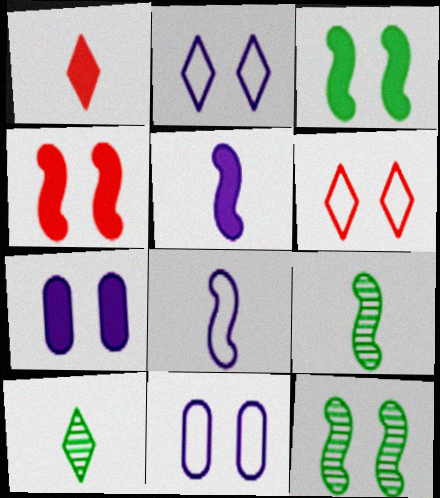[[6, 7, 12]]